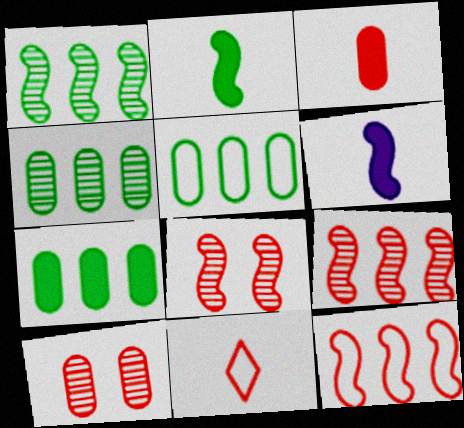[[4, 5, 7]]